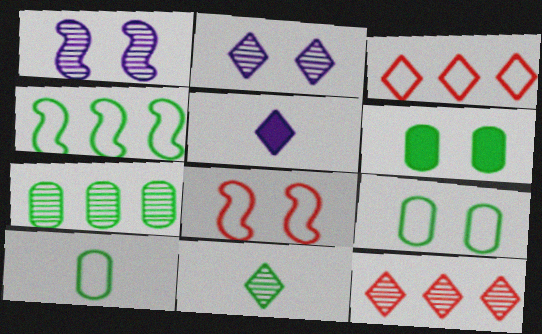[[2, 6, 8], 
[2, 11, 12], 
[4, 6, 11], 
[5, 7, 8], 
[6, 7, 10]]